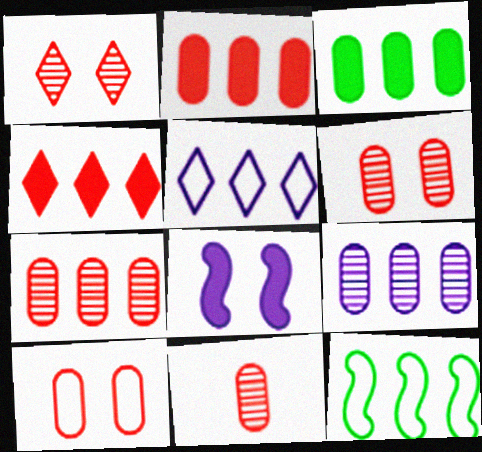[[2, 10, 11], 
[4, 9, 12], 
[6, 7, 11]]